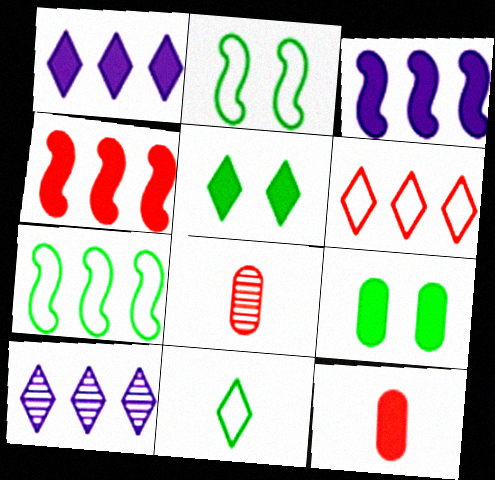[[1, 2, 8], 
[2, 10, 12], 
[3, 5, 12]]